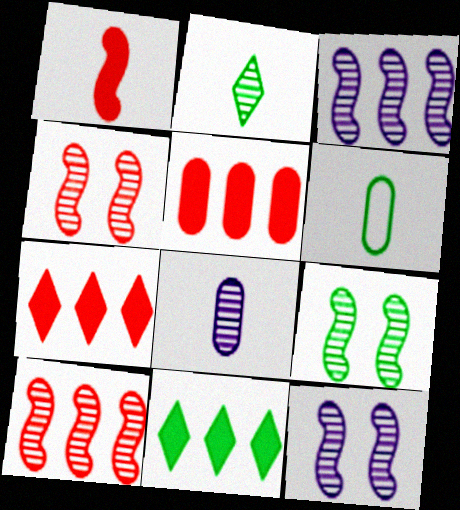[[4, 9, 12], 
[6, 7, 12], 
[6, 9, 11]]